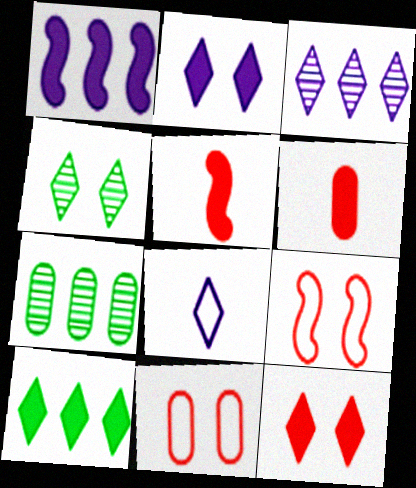[[2, 3, 8]]